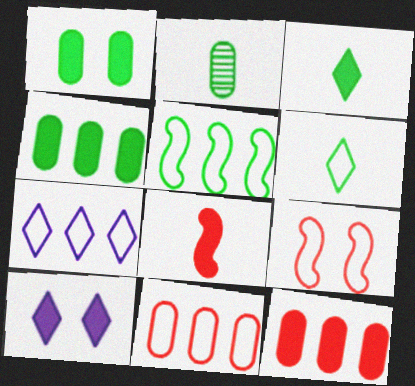[[4, 8, 10], 
[5, 7, 11]]